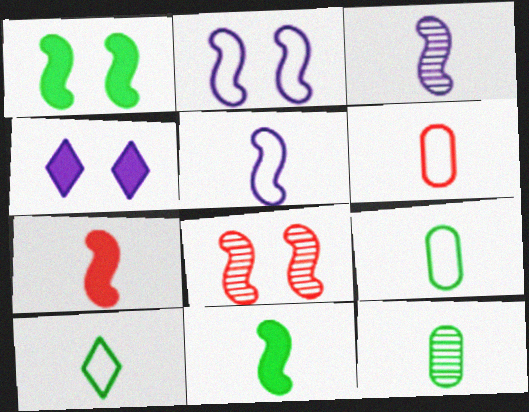[[1, 2, 8], 
[5, 6, 10], 
[10, 11, 12]]